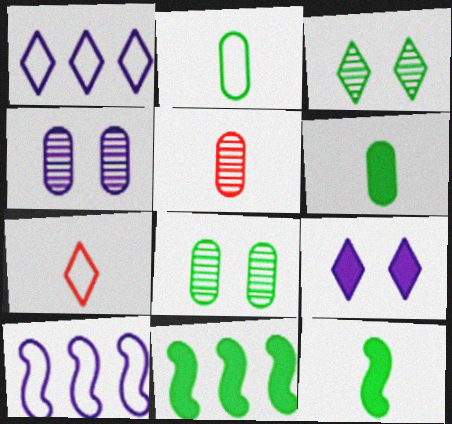[[2, 3, 11], 
[4, 7, 11]]